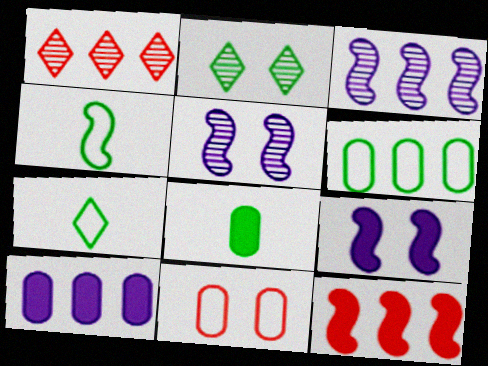[[2, 9, 11], 
[4, 5, 12]]